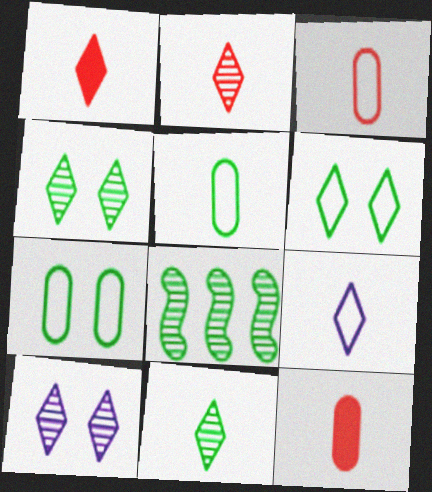[[1, 9, 11]]